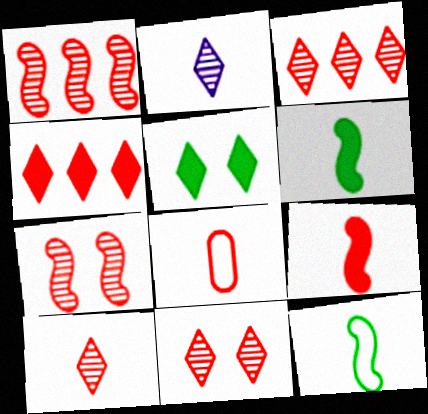[[2, 6, 8], 
[3, 10, 11], 
[4, 7, 8], 
[8, 9, 10]]